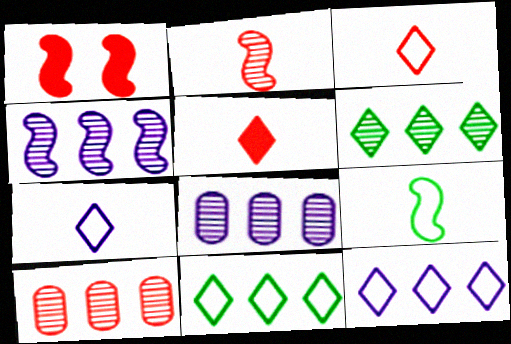[[1, 3, 10], 
[1, 4, 9], 
[4, 6, 10]]